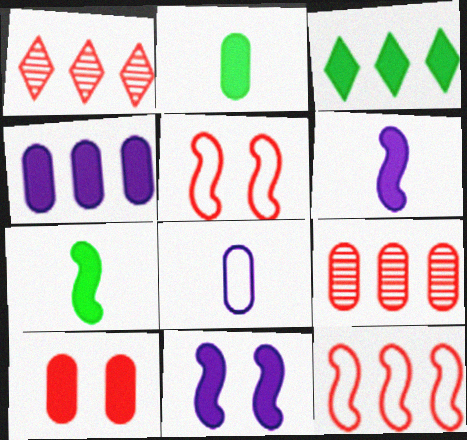[[2, 4, 10], 
[3, 6, 10]]